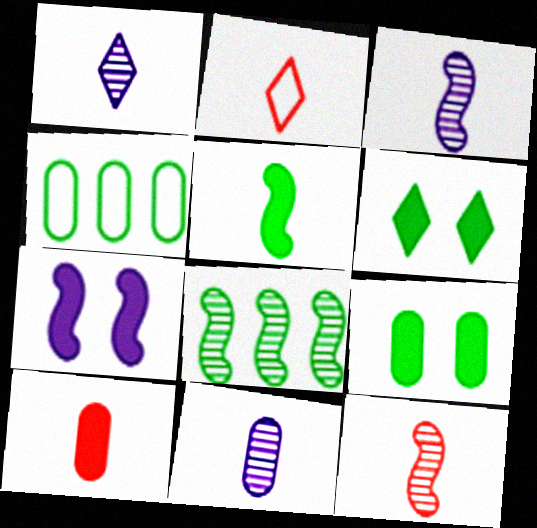[[1, 3, 11], 
[2, 5, 11], 
[2, 10, 12]]